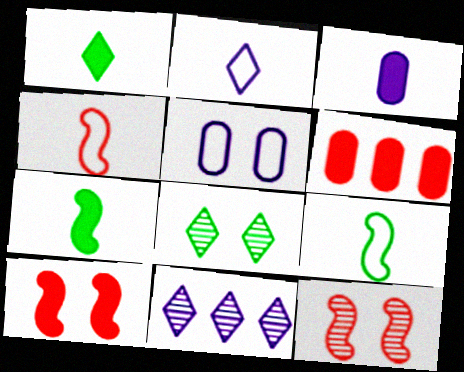[[5, 8, 10]]